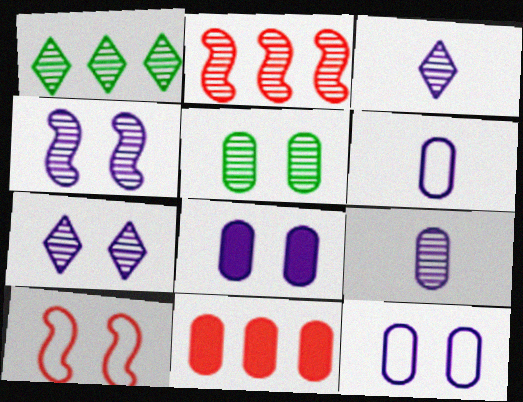[[2, 3, 5], 
[5, 6, 11]]